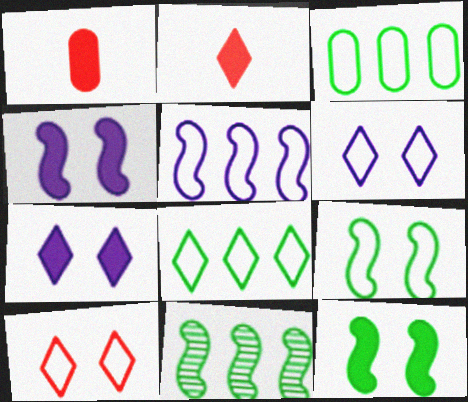[[1, 6, 11]]